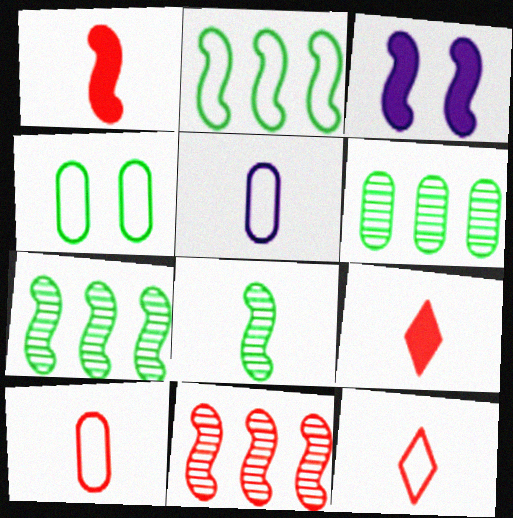[[3, 6, 12], 
[5, 8, 9]]